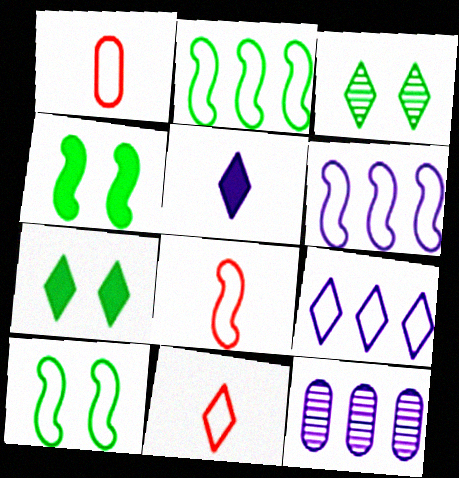[[1, 8, 11], 
[1, 9, 10], 
[4, 11, 12], 
[6, 8, 10], 
[7, 8, 12]]